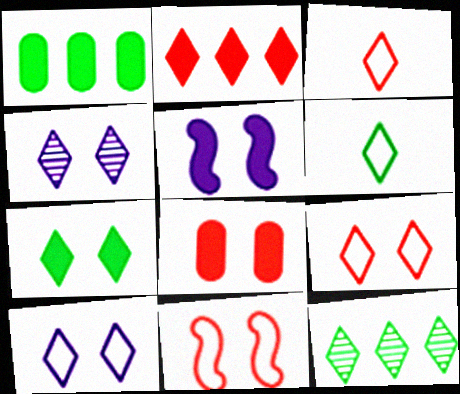[[2, 4, 6], 
[4, 7, 9], 
[5, 7, 8], 
[6, 7, 12]]